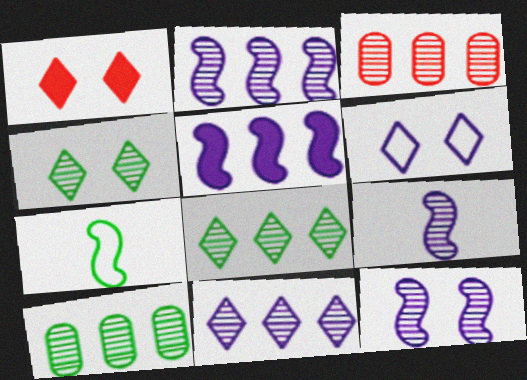[[1, 4, 6], 
[2, 3, 8], 
[2, 9, 12], 
[3, 4, 9]]